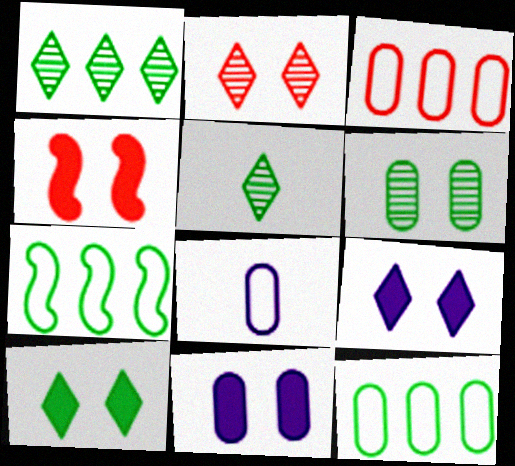[[1, 4, 8], 
[4, 10, 11]]